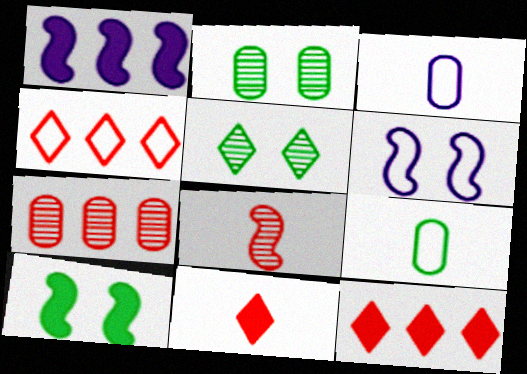[[4, 6, 9]]